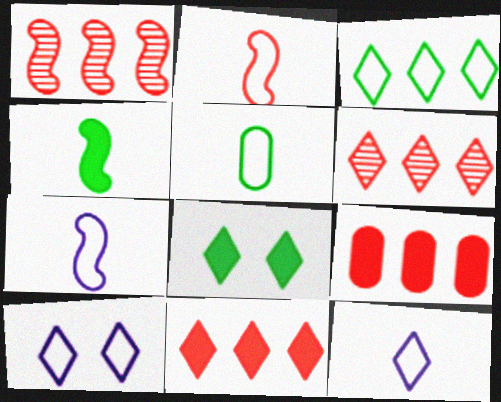[[2, 5, 12], 
[6, 8, 12]]